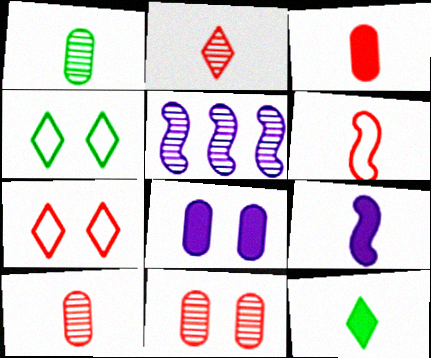[[2, 3, 6], 
[3, 4, 5], 
[3, 9, 12]]